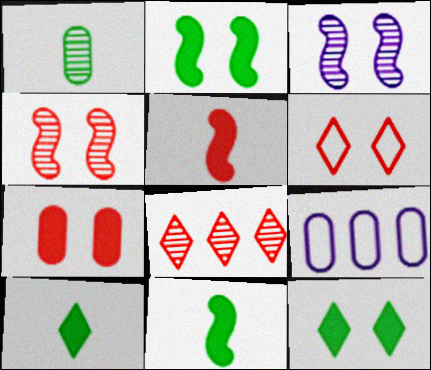[[1, 3, 8], 
[1, 7, 9], 
[4, 6, 7], 
[4, 9, 10]]